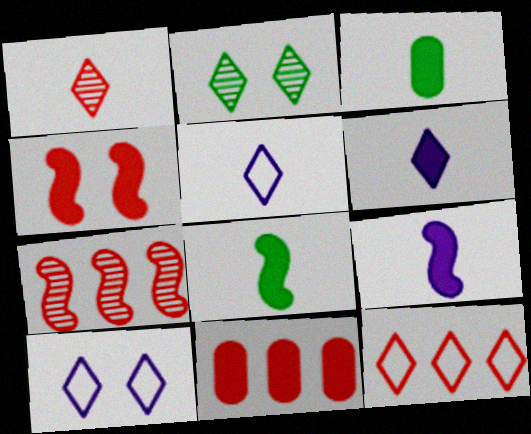[[2, 6, 12], 
[3, 7, 10], 
[7, 11, 12]]